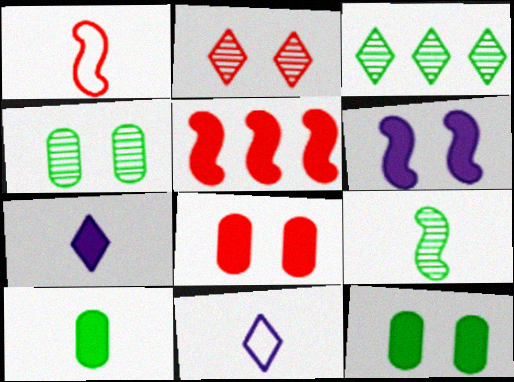[[3, 4, 9], 
[4, 5, 11], 
[5, 7, 12]]